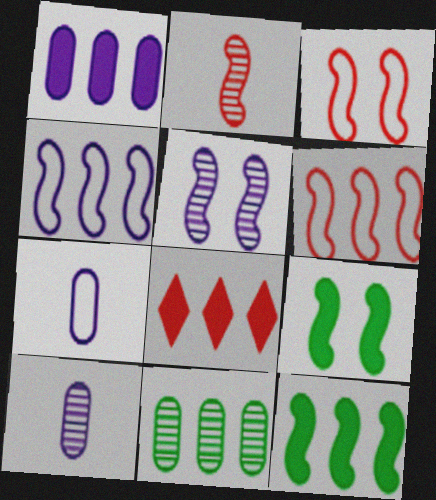[[1, 8, 12], 
[2, 4, 9], 
[3, 5, 9], 
[4, 8, 11]]